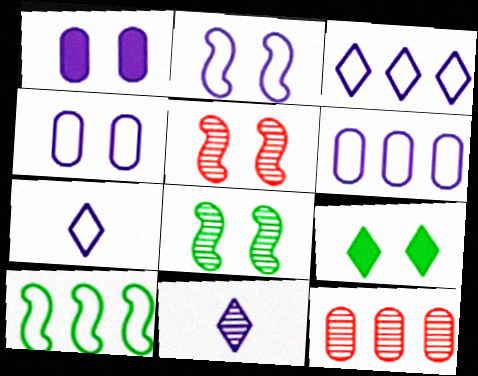[[2, 6, 7], 
[4, 5, 9], 
[8, 11, 12]]